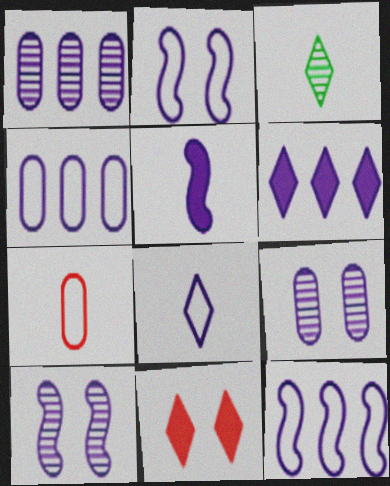[[1, 6, 12], 
[2, 4, 8], 
[3, 5, 7], 
[5, 10, 12]]